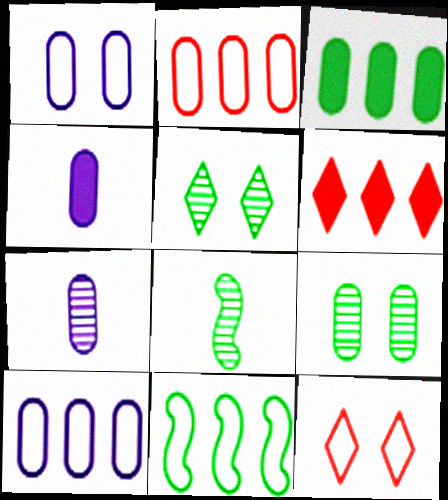[[1, 6, 8], 
[2, 4, 9]]